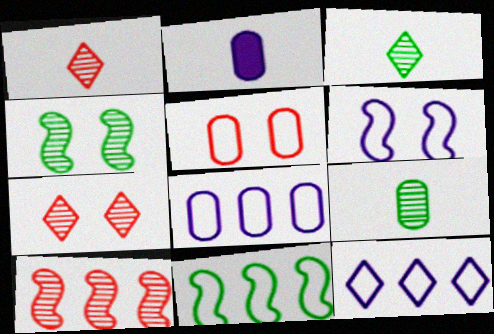[[2, 7, 11]]